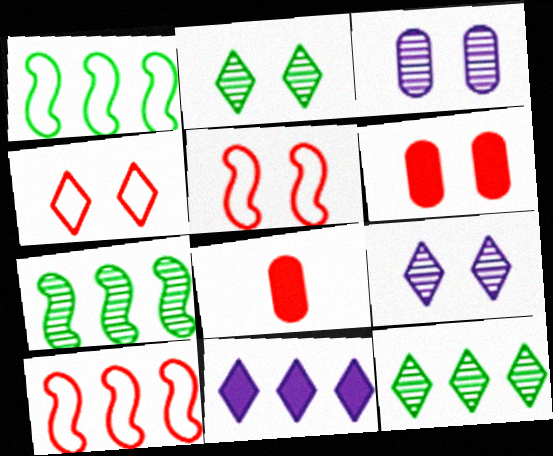[[1, 8, 9]]